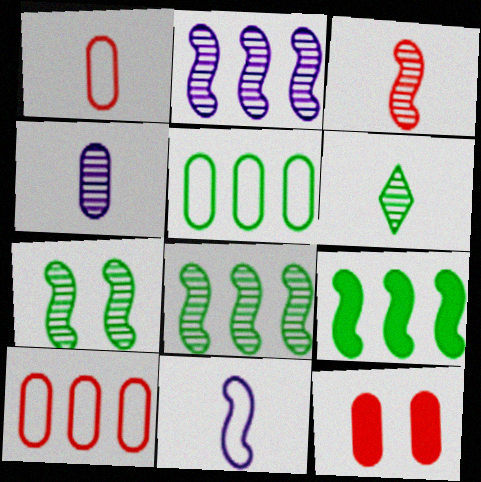[[2, 3, 7], 
[3, 4, 6], 
[4, 5, 12]]